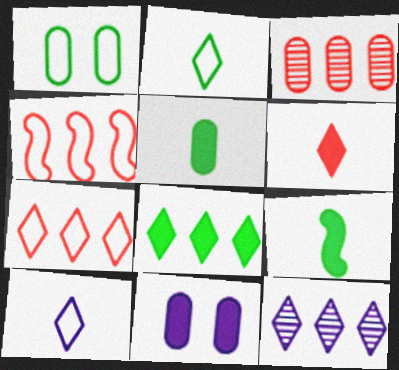[[1, 4, 10], 
[7, 8, 12]]